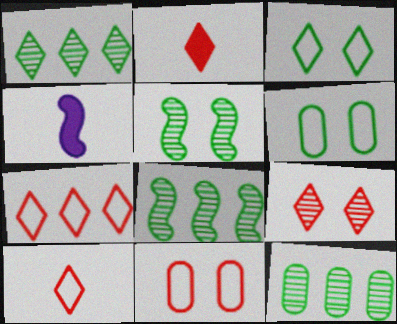[[1, 4, 11], 
[1, 8, 12], 
[2, 7, 9]]